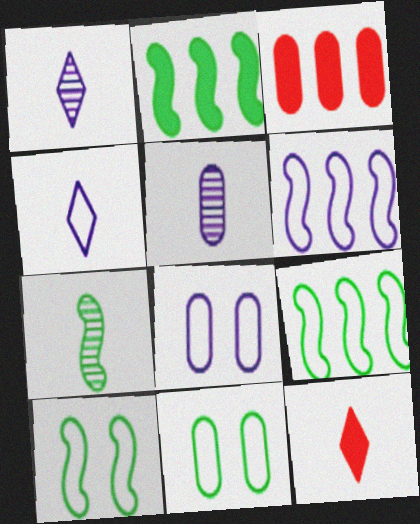[[1, 3, 10], 
[2, 7, 10], 
[3, 5, 11], 
[4, 6, 8]]